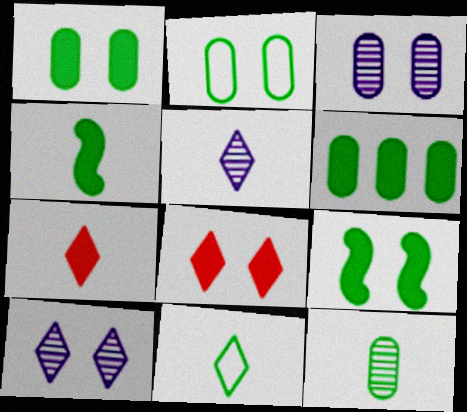[[2, 6, 12], 
[4, 11, 12], 
[5, 7, 11]]